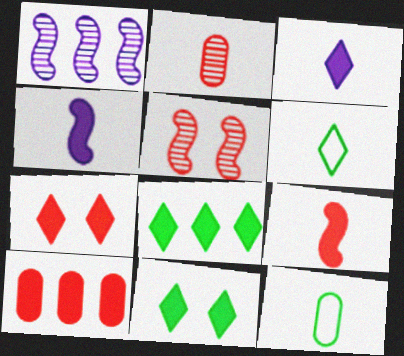[[1, 7, 12], 
[2, 4, 6], 
[3, 7, 8], 
[4, 10, 11], 
[7, 9, 10]]